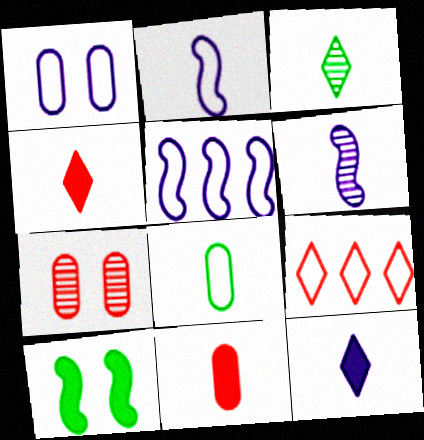[[2, 3, 11], 
[4, 6, 8]]